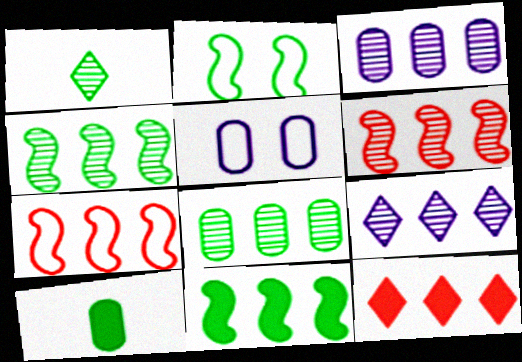[[6, 8, 9]]